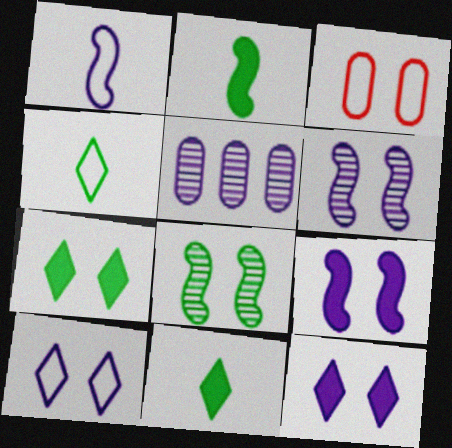[[1, 5, 12], 
[3, 6, 7], 
[3, 8, 12]]